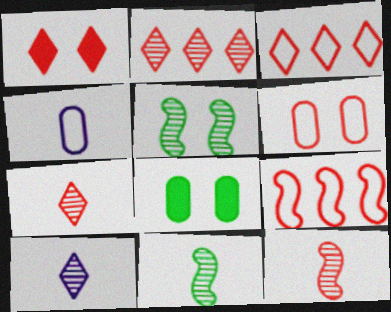[[1, 3, 7], 
[8, 9, 10]]